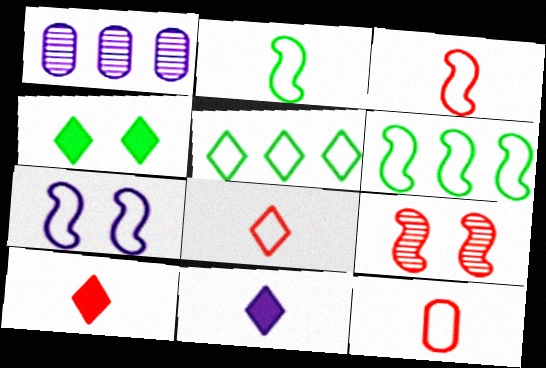[[1, 3, 4], 
[1, 7, 11], 
[3, 6, 7], 
[3, 8, 12], 
[5, 7, 12]]